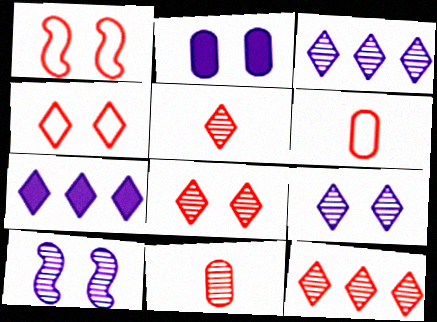[[5, 8, 12]]